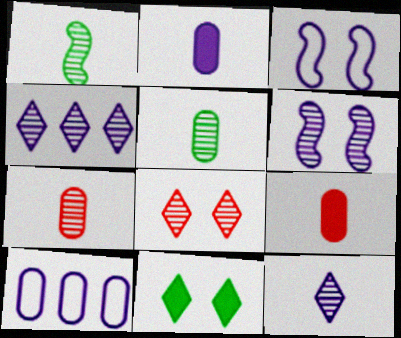[[1, 7, 12], 
[2, 3, 4]]